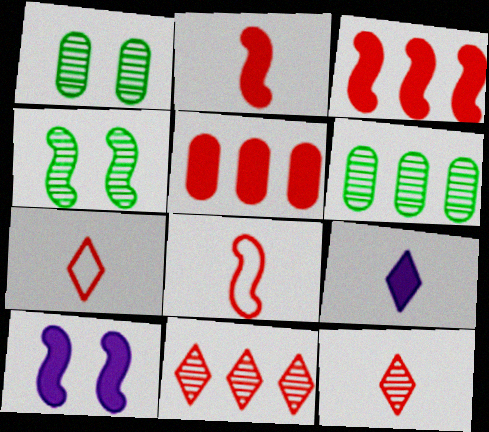[[6, 7, 10]]